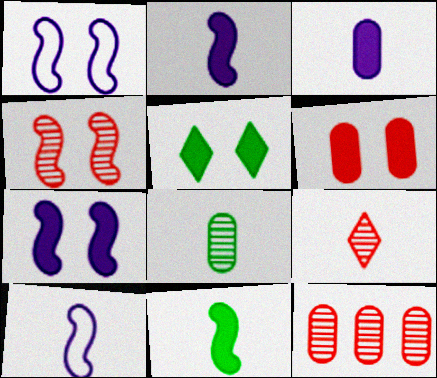[[4, 9, 12], 
[5, 6, 7], 
[5, 10, 12]]